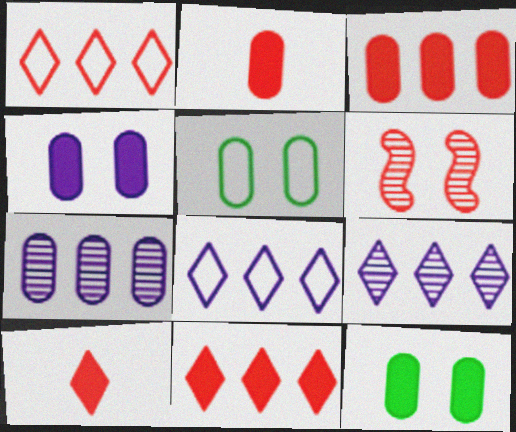[[1, 2, 6], 
[2, 5, 7]]